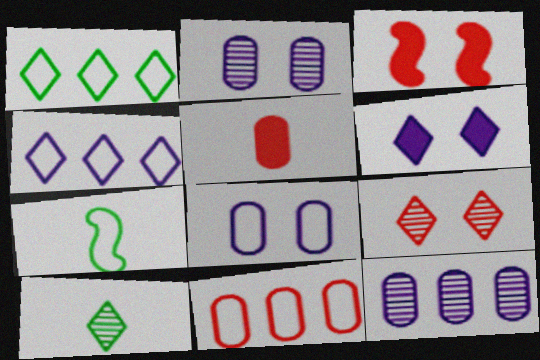[]